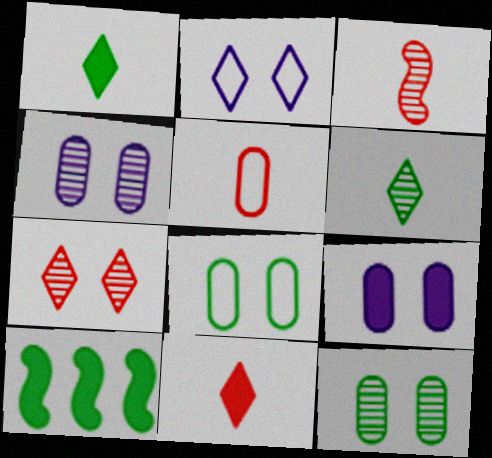[[3, 5, 11], 
[6, 8, 10], 
[9, 10, 11]]